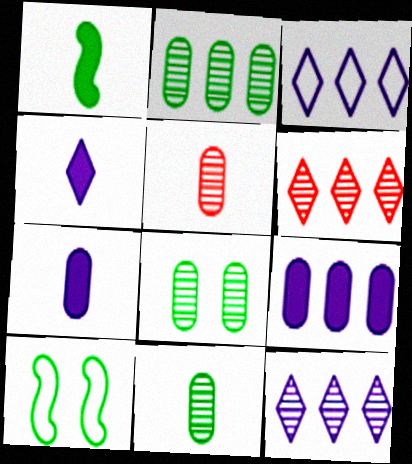[[2, 8, 11], 
[6, 7, 10]]